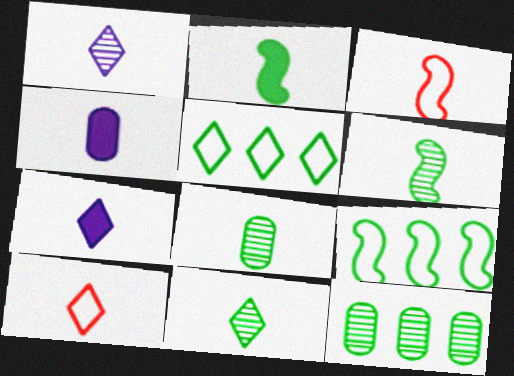[[3, 4, 11], 
[3, 7, 8], 
[4, 6, 10], 
[6, 8, 11], 
[7, 10, 11]]